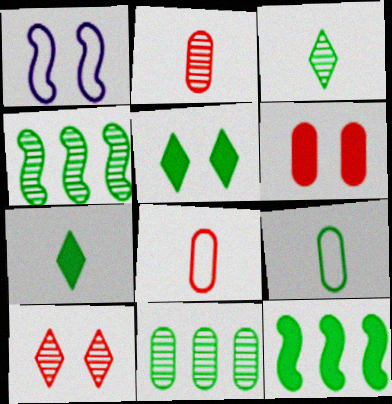[[4, 5, 9]]